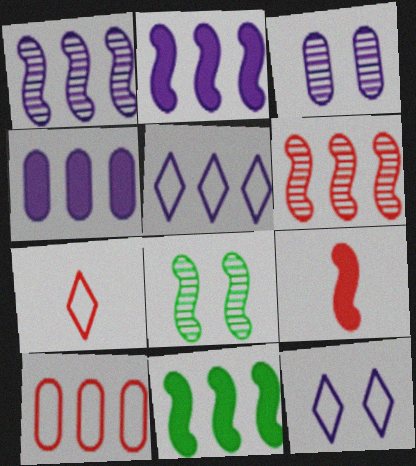[[1, 4, 5], 
[3, 7, 11], 
[4, 7, 8]]